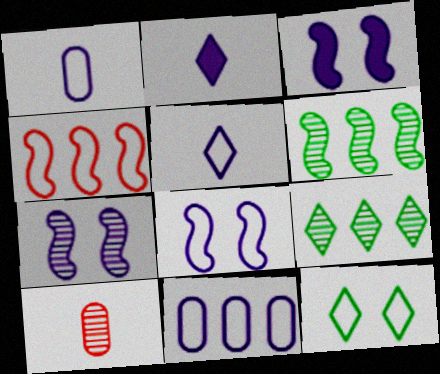[[1, 4, 12], 
[2, 7, 11], 
[3, 7, 8], 
[5, 8, 11], 
[7, 9, 10]]